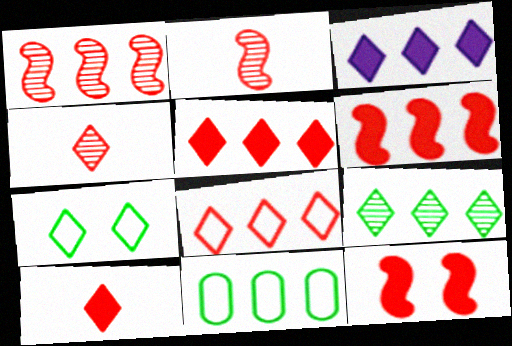[[1, 3, 11], 
[3, 4, 7], 
[3, 8, 9]]